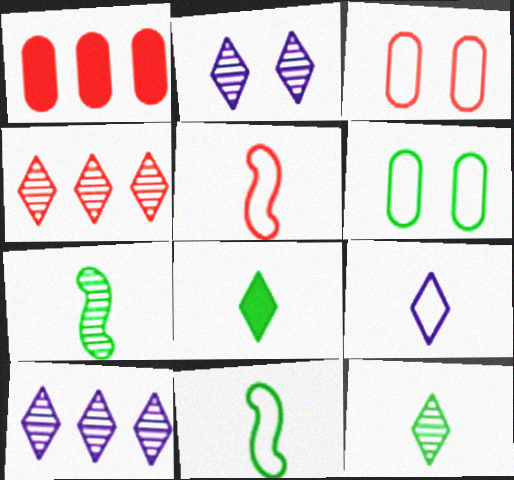[[1, 2, 11], 
[2, 4, 12]]